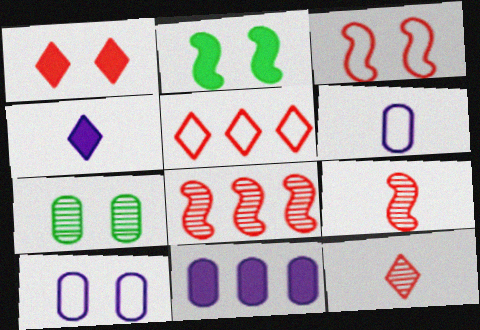[[1, 5, 12]]